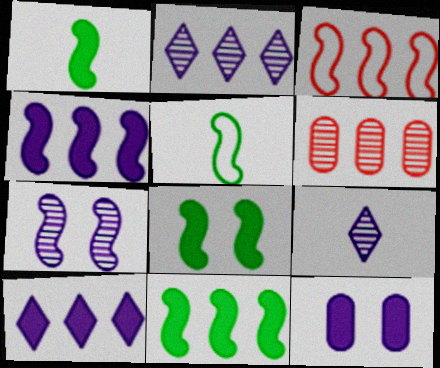[[1, 3, 7], 
[1, 8, 11]]